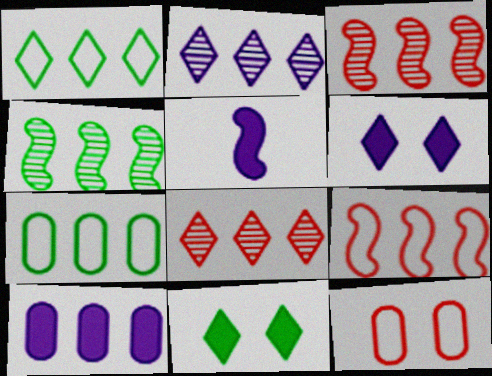[[1, 3, 10], 
[5, 6, 10]]